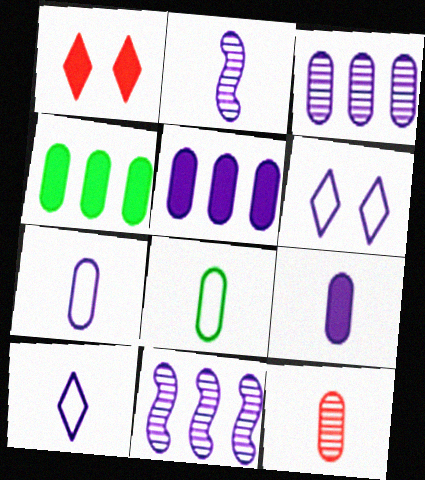[[1, 8, 11], 
[2, 5, 6], 
[2, 9, 10], 
[6, 9, 11], 
[8, 9, 12]]